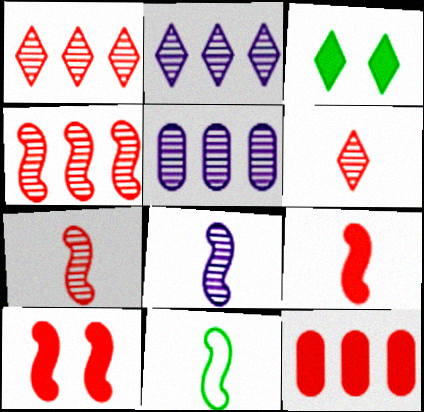[[8, 9, 11]]